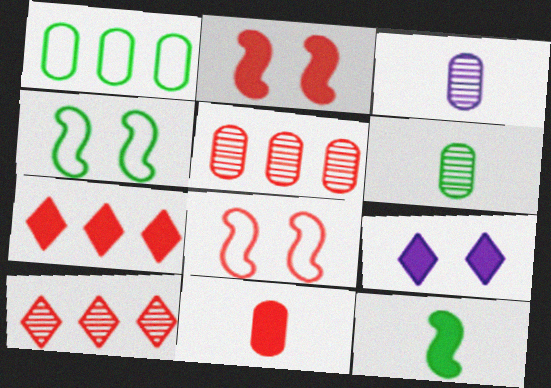[[2, 7, 11], 
[3, 4, 7], 
[8, 10, 11]]